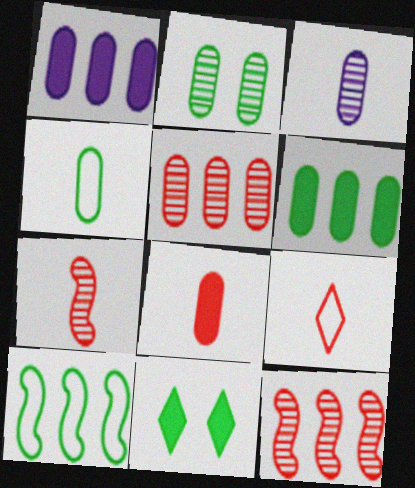[[2, 3, 5], 
[2, 4, 6], 
[3, 4, 8], 
[7, 8, 9]]